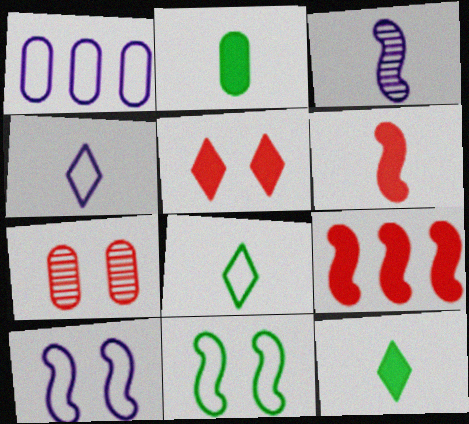[[1, 2, 7], 
[1, 4, 10], 
[3, 9, 11]]